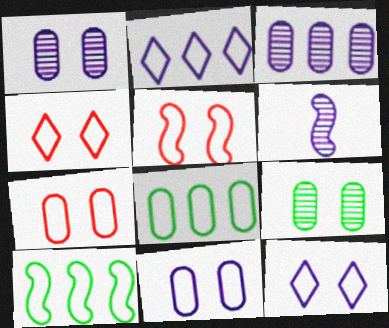[[4, 5, 7]]